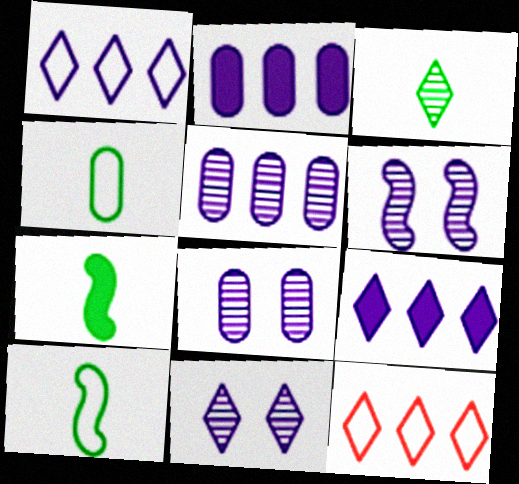[[3, 4, 7], 
[6, 8, 11], 
[7, 8, 12]]